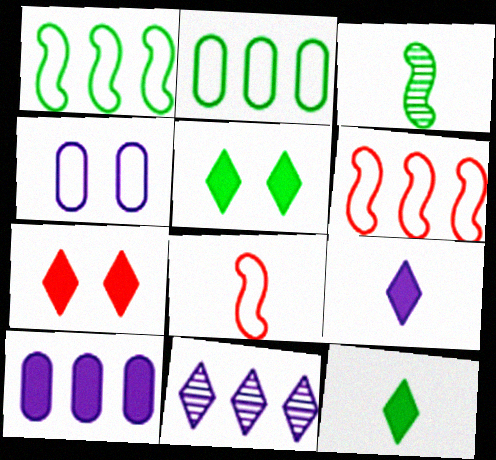[[2, 3, 5]]